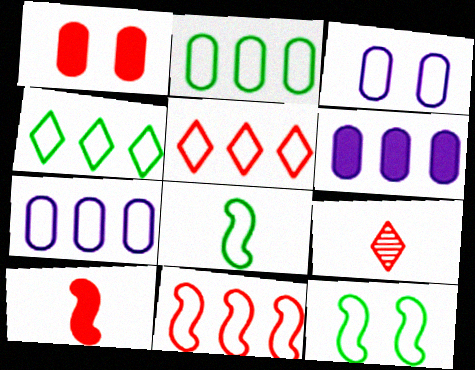[[1, 9, 11], 
[3, 5, 8], 
[4, 7, 11], 
[6, 9, 12]]